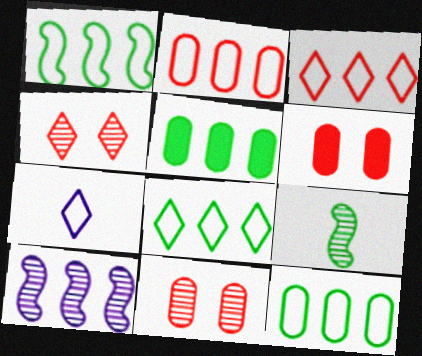[[1, 8, 12], 
[3, 5, 10]]